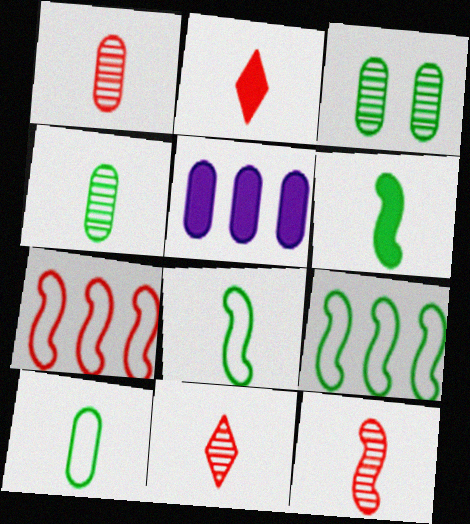[[1, 11, 12]]